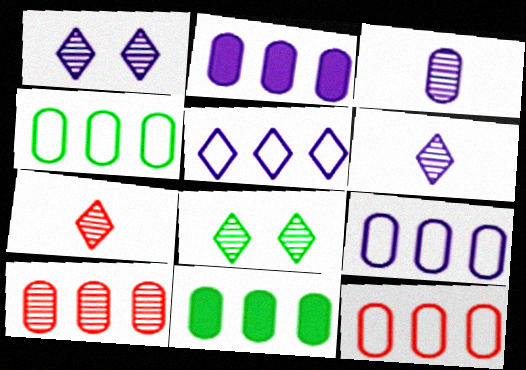[[2, 4, 10], 
[4, 9, 12], 
[9, 10, 11]]